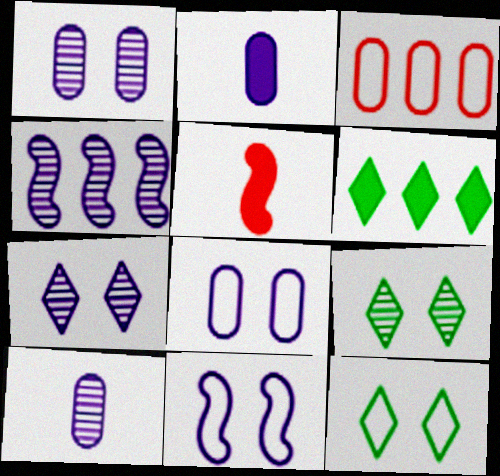[[3, 4, 6], 
[4, 7, 10]]